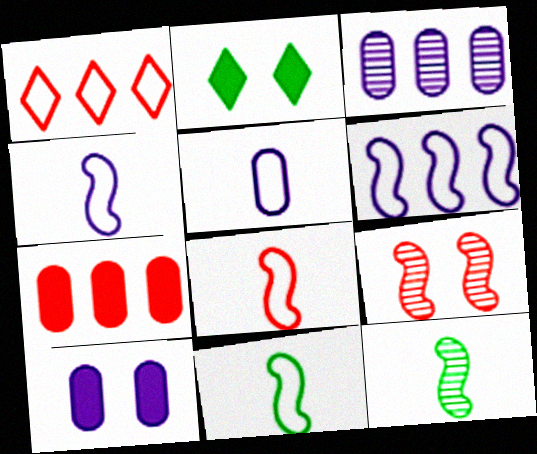[[1, 10, 12], 
[2, 3, 8], 
[3, 5, 10], 
[4, 8, 11]]